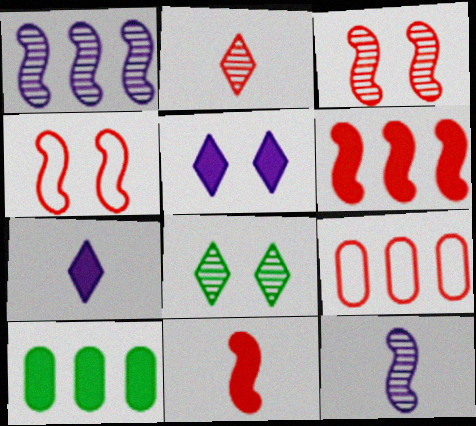[[5, 10, 11]]